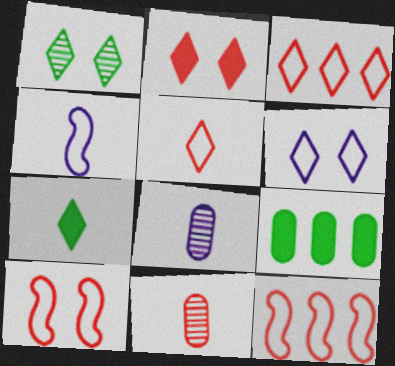[[1, 2, 6], 
[2, 11, 12], 
[4, 7, 11]]